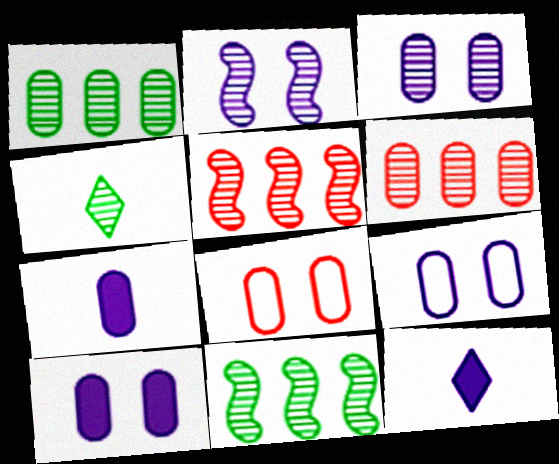[[1, 7, 8], 
[2, 4, 6], 
[3, 4, 5], 
[3, 9, 10], 
[8, 11, 12]]